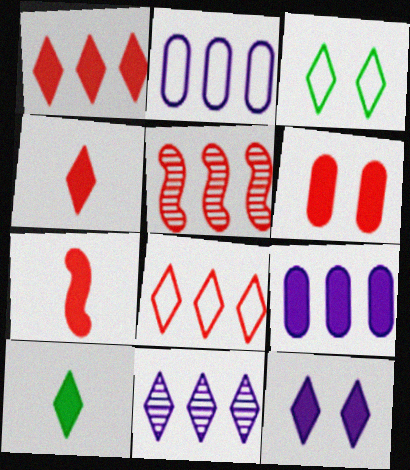[[1, 6, 7], 
[1, 10, 12], 
[3, 4, 11]]